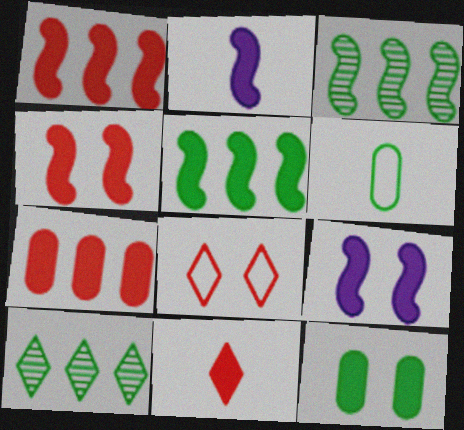[[2, 4, 5], 
[4, 7, 11]]